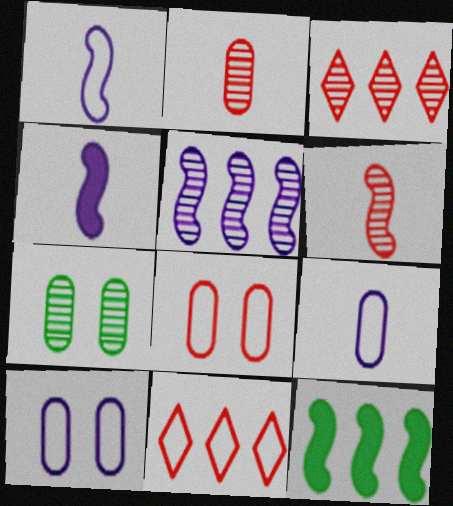[[4, 7, 11]]